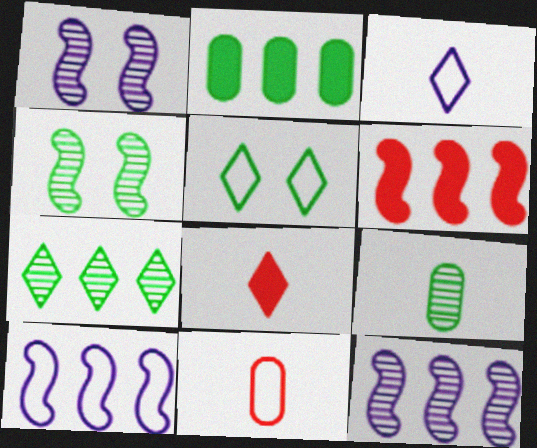[[4, 7, 9], 
[5, 10, 11]]